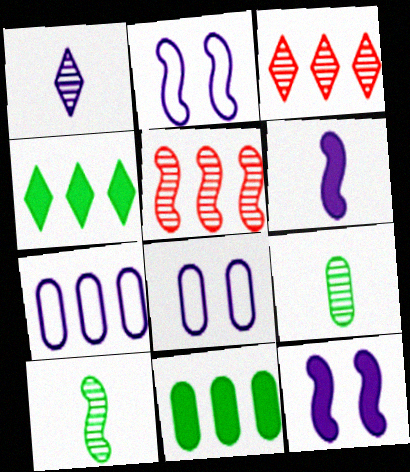[[1, 7, 12], 
[4, 5, 7]]